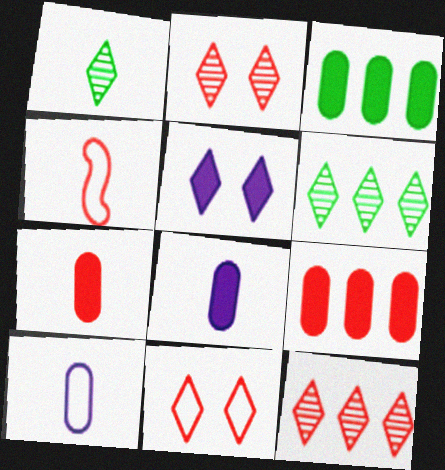[[1, 4, 8], 
[2, 4, 9]]